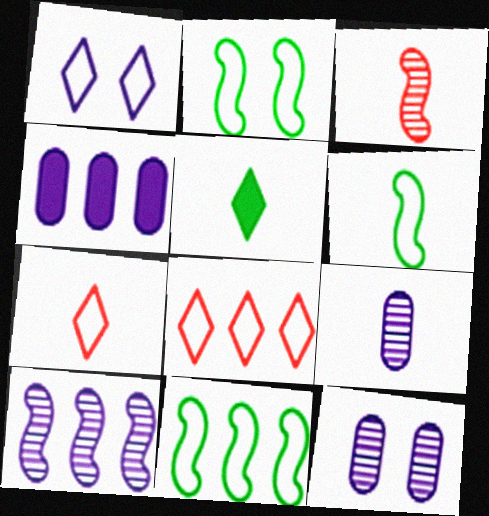[[2, 6, 11]]